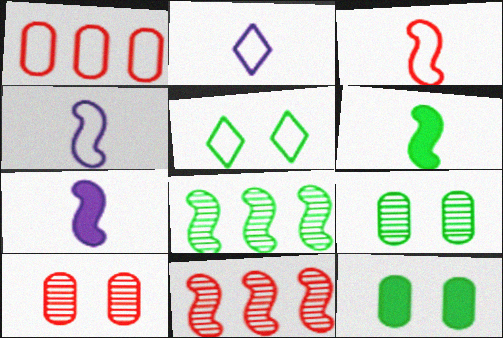[[1, 4, 5], 
[2, 11, 12]]